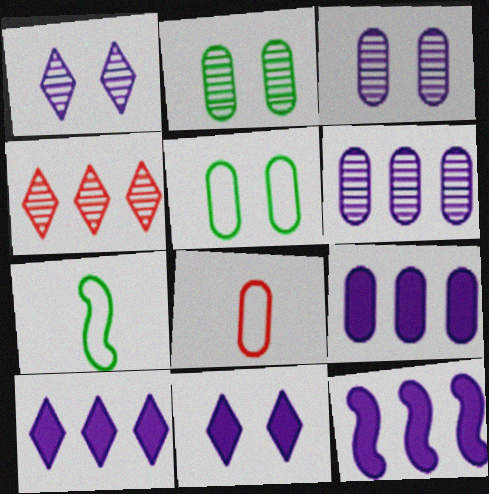[[2, 8, 9], 
[9, 10, 12]]